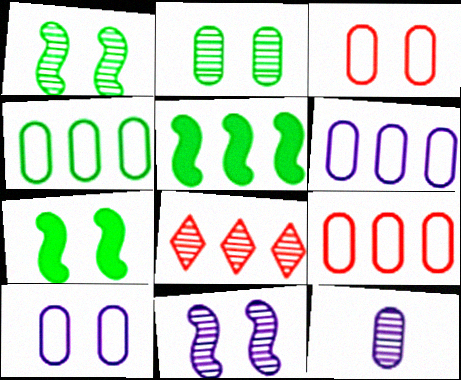[[1, 8, 12], 
[4, 6, 9], 
[5, 6, 8]]